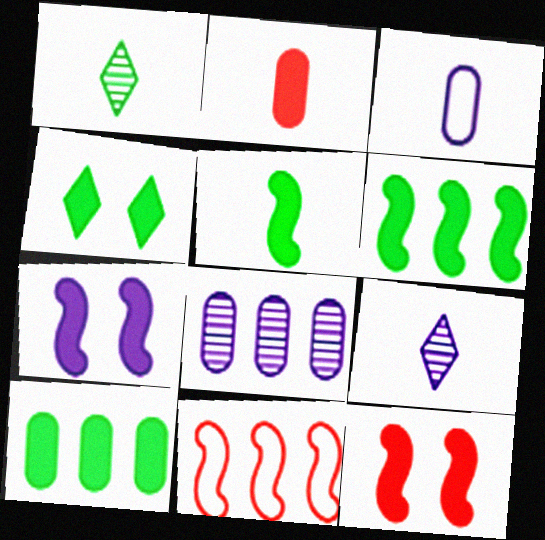[[4, 5, 10]]